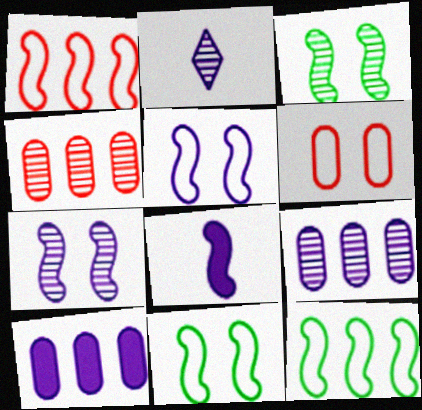[[1, 3, 8], 
[2, 3, 4], 
[2, 5, 10], 
[2, 7, 9]]